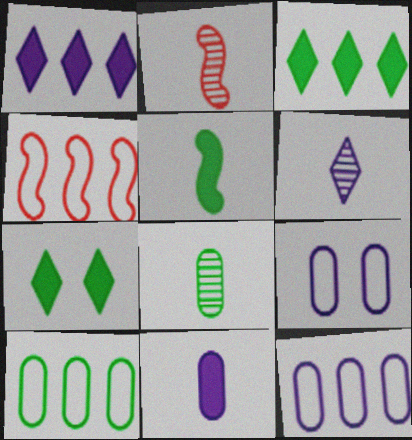[[2, 3, 9], 
[2, 6, 8], 
[2, 7, 12]]